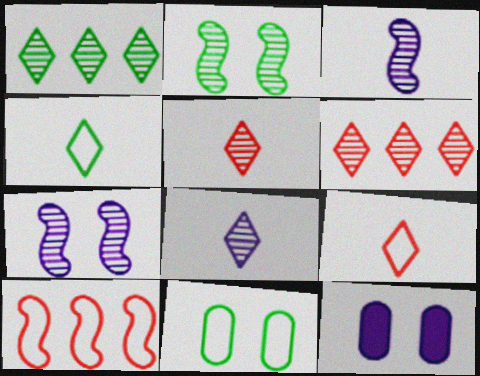[]